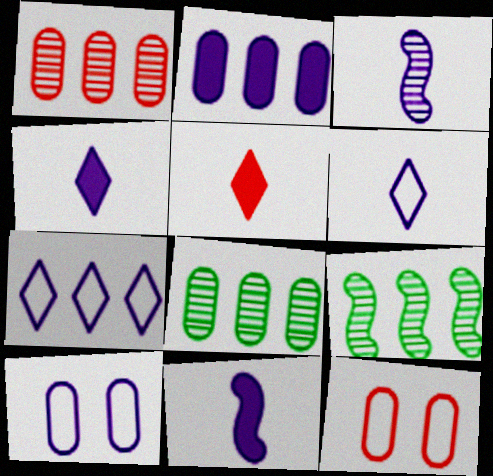[[4, 9, 12], 
[5, 9, 10]]